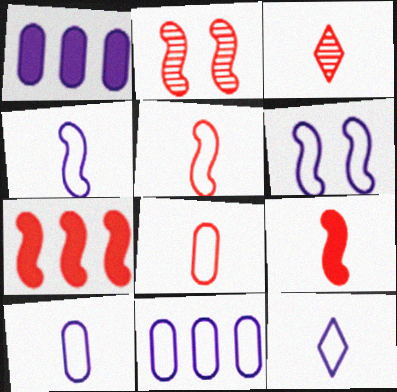[[2, 5, 7], 
[3, 8, 9], 
[4, 10, 12], 
[6, 11, 12]]